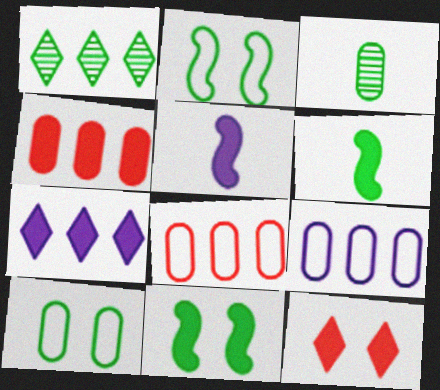[[1, 6, 10]]